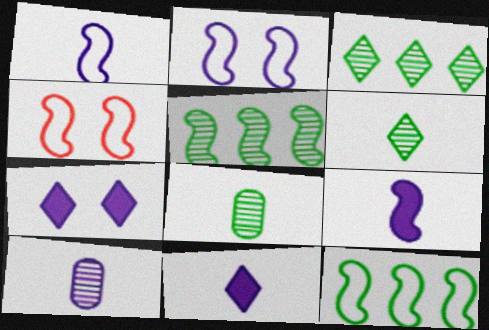[[1, 4, 12], 
[1, 10, 11], 
[4, 5, 9]]